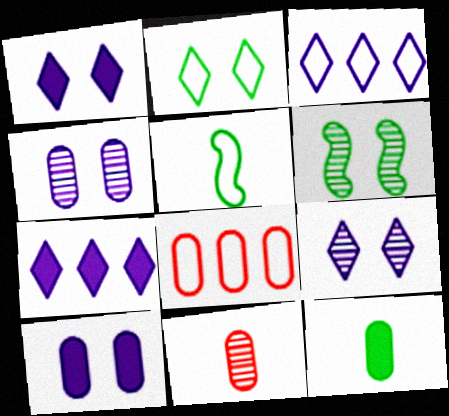[[4, 8, 12]]